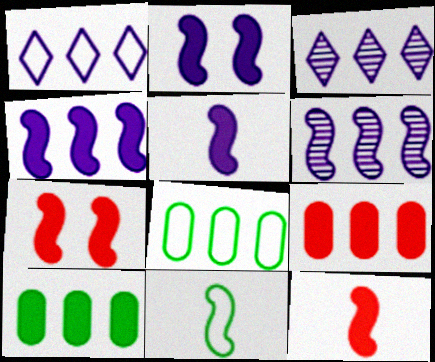[[2, 4, 5], 
[6, 7, 11]]